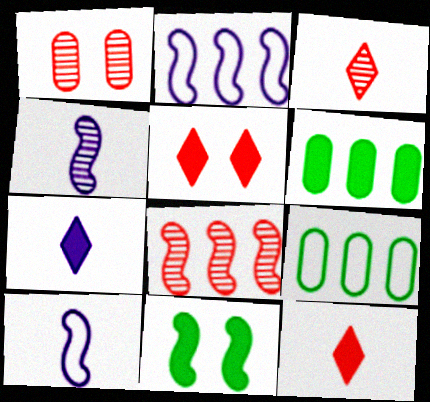[[1, 3, 8], 
[4, 5, 9], 
[8, 10, 11]]